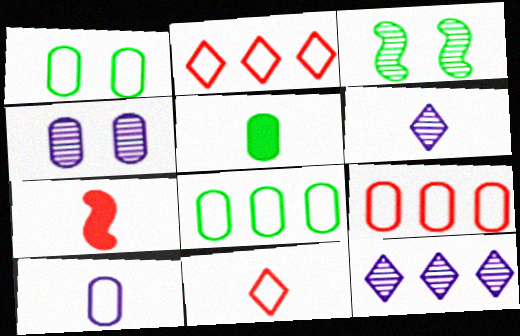[[1, 7, 12], 
[1, 9, 10], 
[4, 5, 9]]